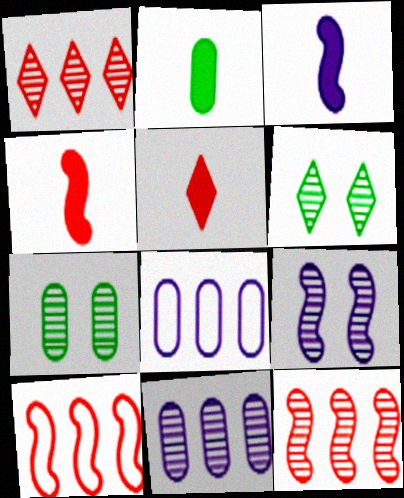[[2, 3, 5], 
[4, 6, 8]]